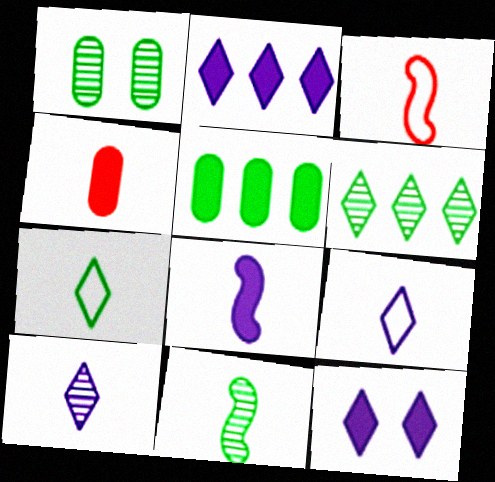[[1, 2, 3], 
[1, 6, 11], 
[3, 8, 11], 
[4, 9, 11]]